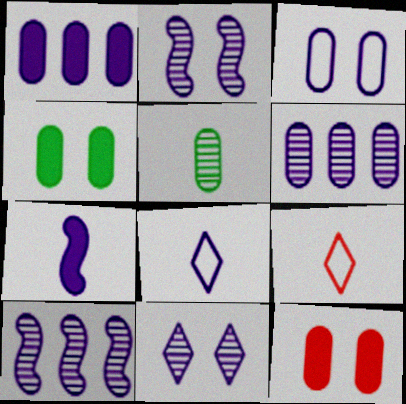[[1, 2, 8], 
[4, 9, 10], 
[5, 7, 9]]